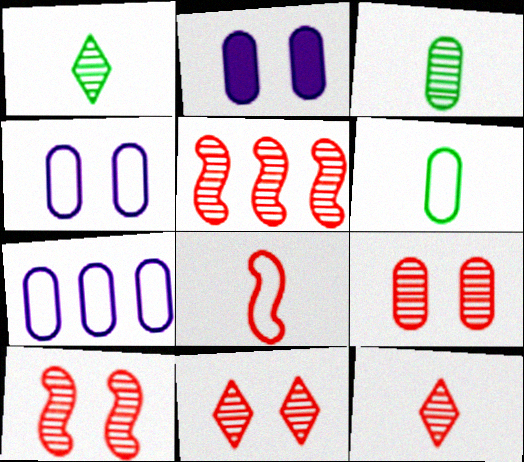[[5, 9, 12], 
[9, 10, 11]]